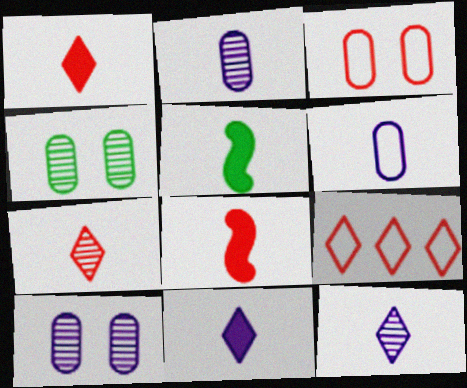[[5, 6, 7], 
[5, 9, 10]]